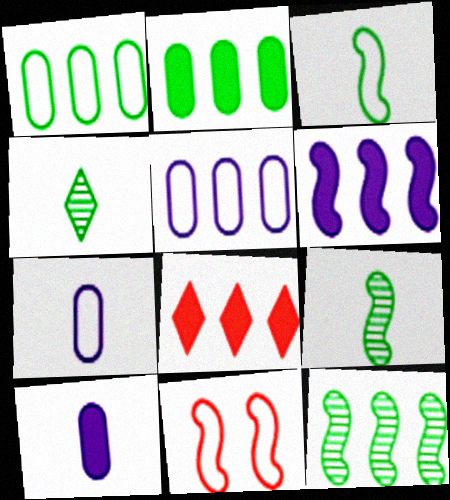[[2, 6, 8], 
[5, 8, 12], 
[6, 9, 11]]